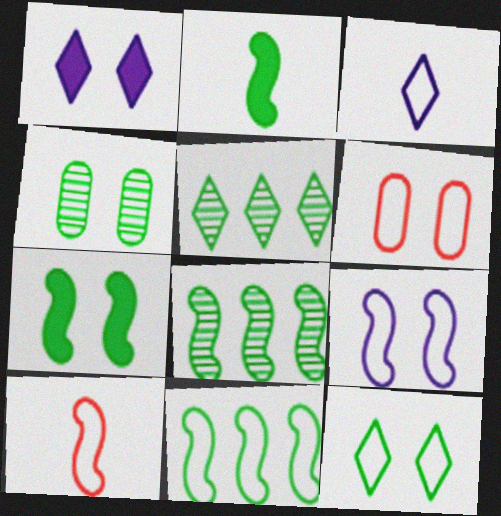[[3, 6, 11], 
[4, 7, 12], 
[6, 9, 12], 
[9, 10, 11]]